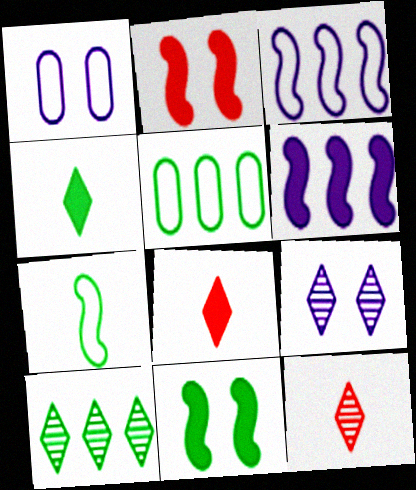[[9, 10, 12]]